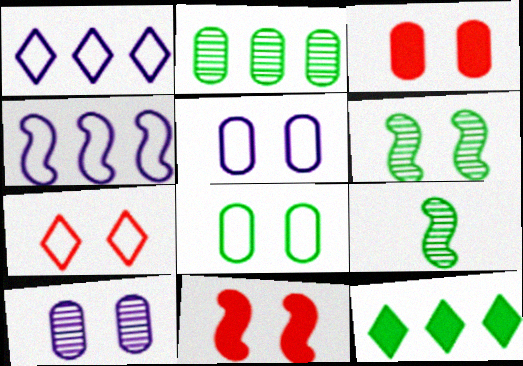[[1, 3, 9], 
[3, 8, 10], 
[4, 9, 11], 
[8, 9, 12]]